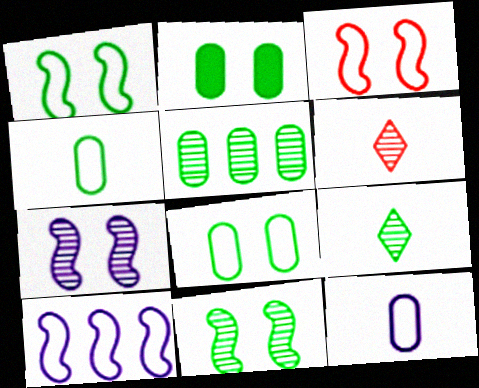[[2, 4, 5], 
[2, 6, 10], 
[5, 6, 7], 
[5, 9, 11]]